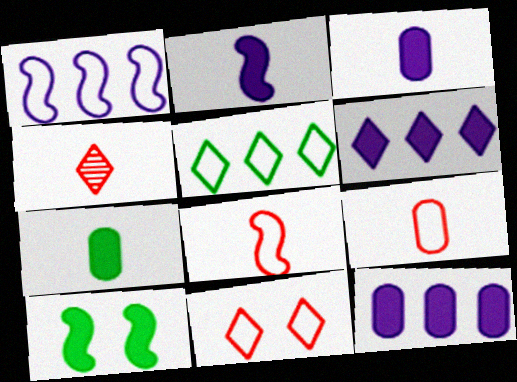[]